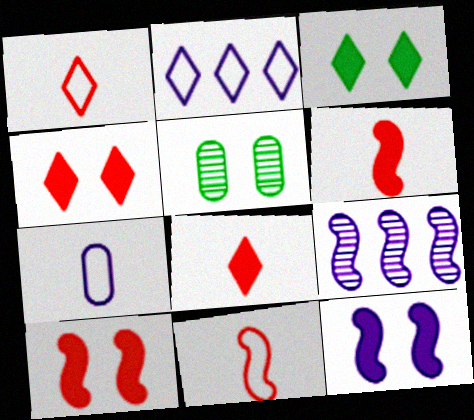[[2, 5, 6]]